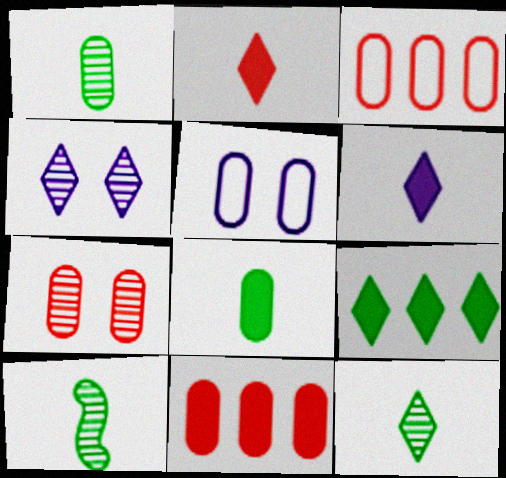[[1, 5, 11], 
[1, 10, 12]]